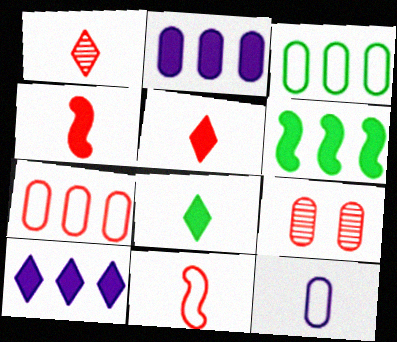[]